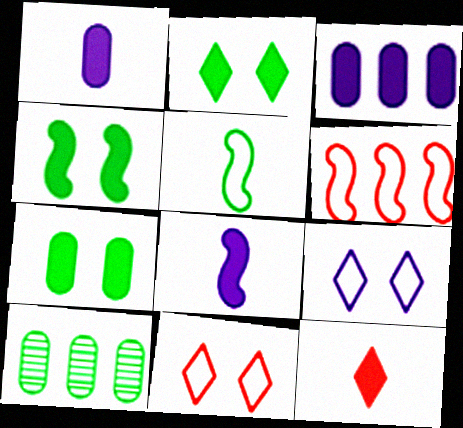[[2, 4, 7], 
[2, 5, 10], 
[3, 4, 12], 
[8, 10, 11]]